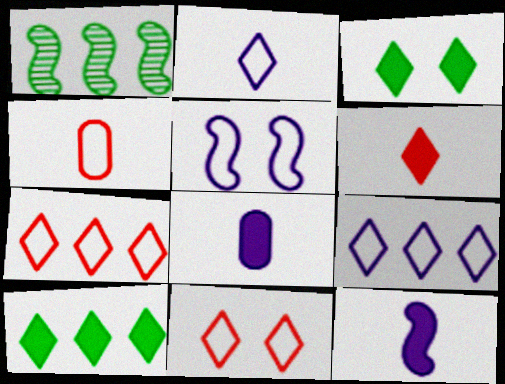[[1, 8, 11]]